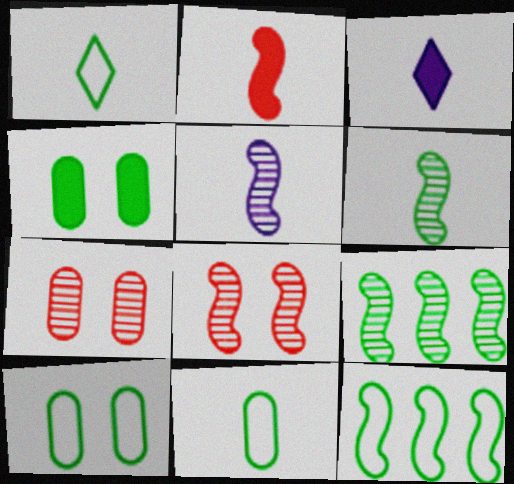[[1, 4, 9], 
[1, 10, 12], 
[3, 7, 12], 
[5, 8, 9]]